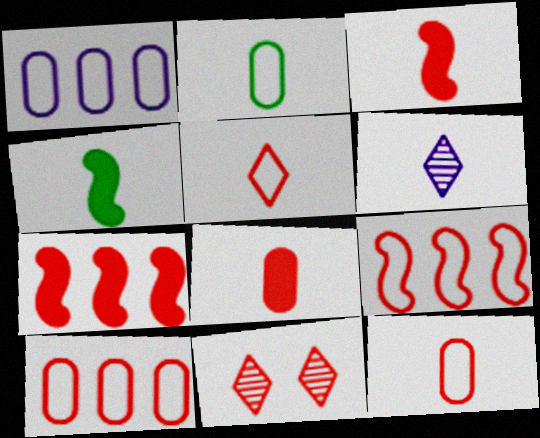[[1, 4, 11], 
[2, 3, 6], 
[3, 10, 11], 
[4, 6, 12], 
[7, 11, 12], 
[8, 9, 11]]